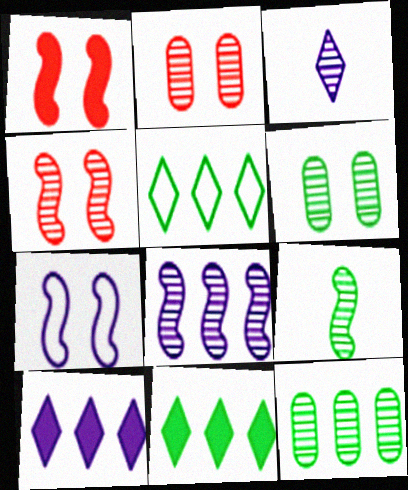[[3, 4, 12], 
[4, 8, 9]]